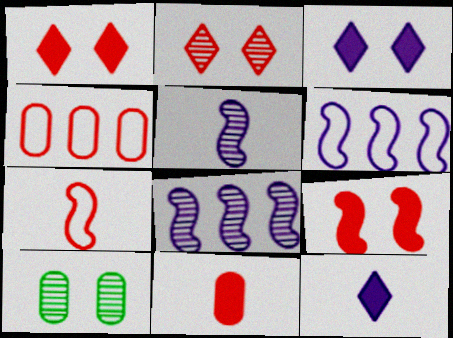[]